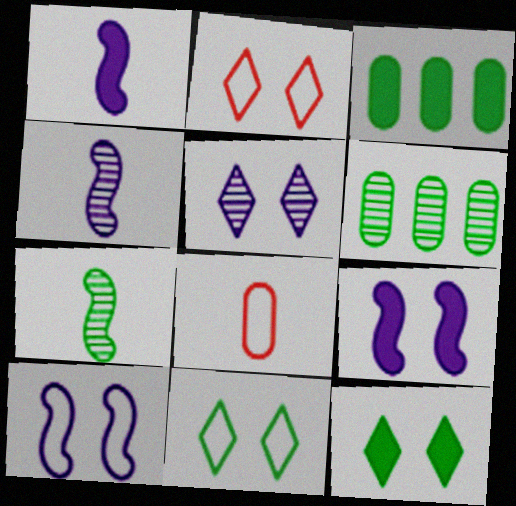[[1, 2, 6], 
[2, 3, 4], 
[2, 5, 12], 
[3, 7, 11]]